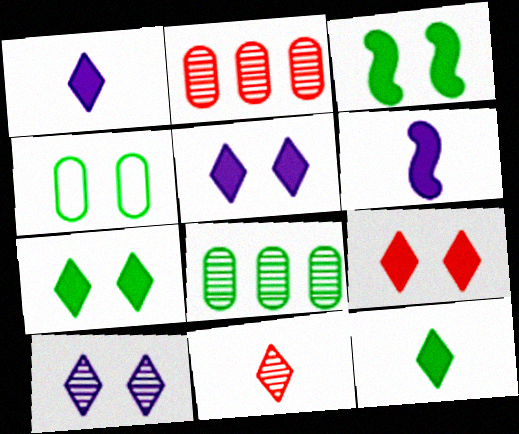[[5, 7, 9]]